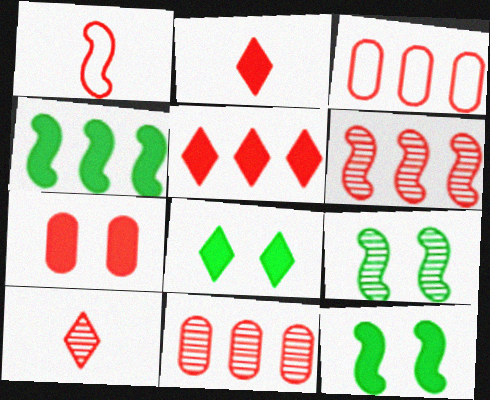[[3, 5, 6]]